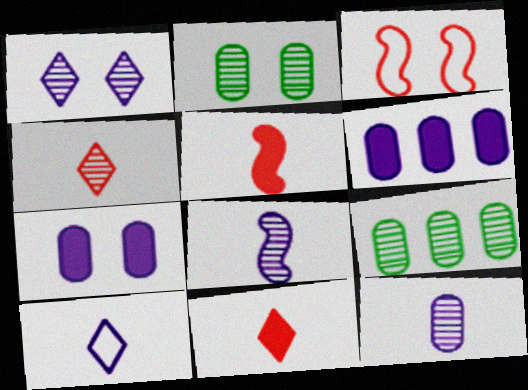[]